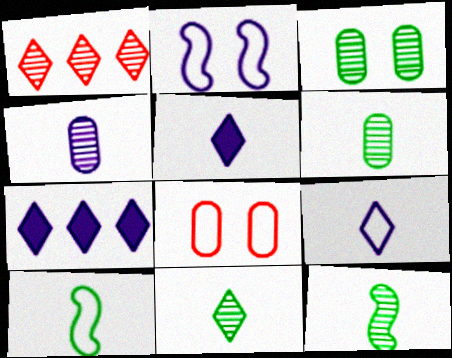[[2, 4, 7], 
[6, 11, 12], 
[7, 8, 12]]